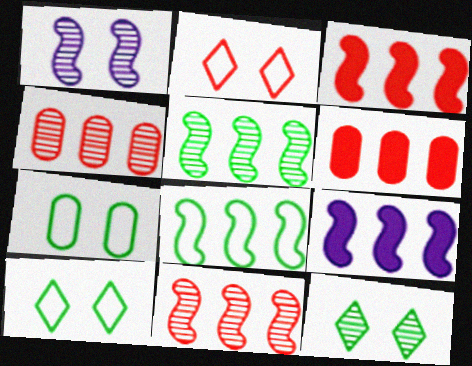[[8, 9, 11]]